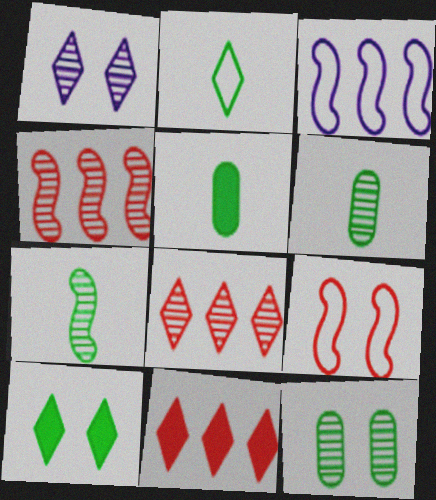[[1, 2, 11], 
[1, 4, 6], 
[2, 5, 7]]